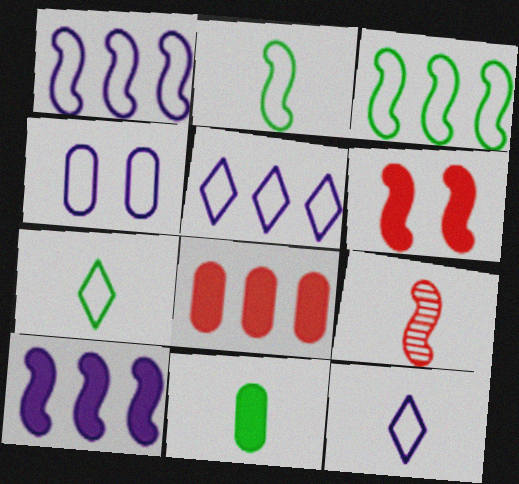[[1, 4, 12], 
[9, 11, 12]]